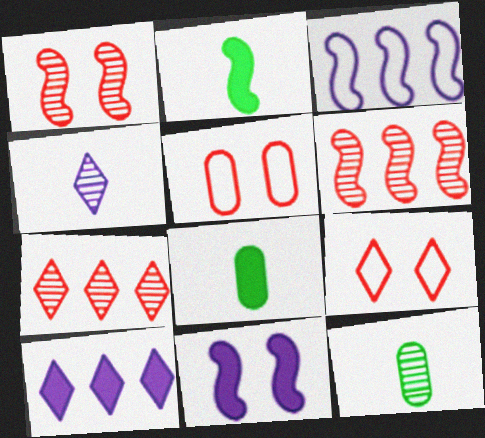[[1, 2, 3]]